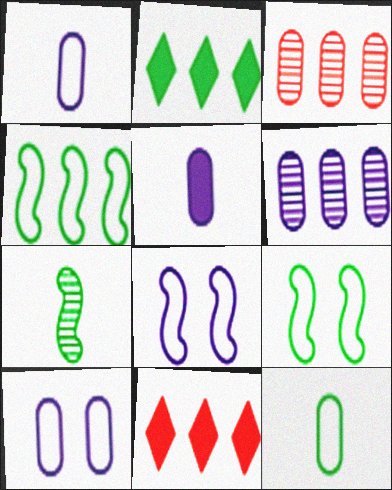[[4, 6, 11], 
[5, 6, 10], 
[7, 10, 11]]